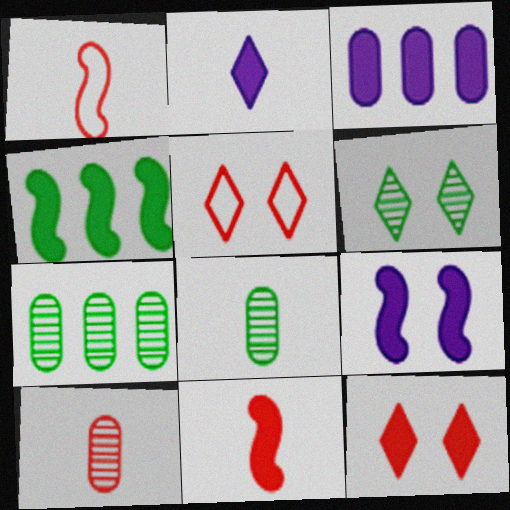[[1, 2, 8], 
[1, 3, 6], 
[2, 3, 9], 
[4, 9, 11]]